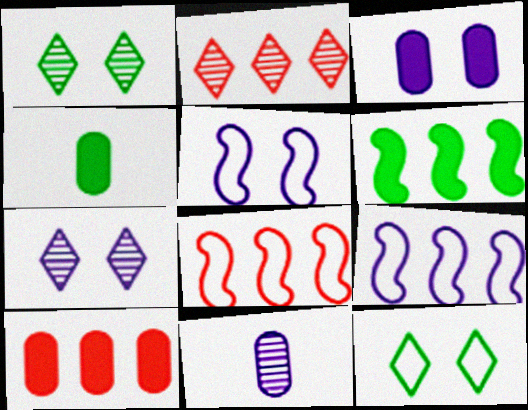[[2, 4, 5], 
[2, 8, 10], 
[3, 4, 10], 
[3, 5, 7], 
[4, 7, 8]]